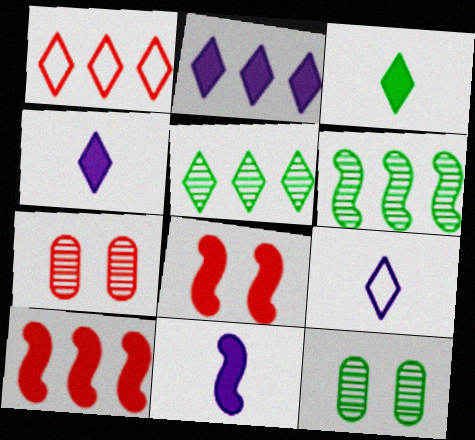[[1, 2, 5], 
[1, 11, 12], 
[9, 10, 12]]